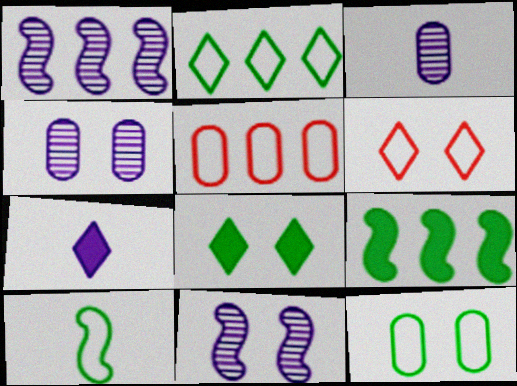[[2, 10, 12], 
[3, 6, 9]]